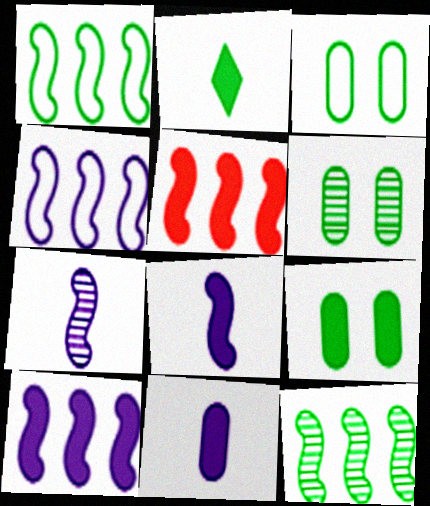[[1, 2, 6], 
[2, 3, 12], 
[3, 6, 9], 
[4, 5, 12]]